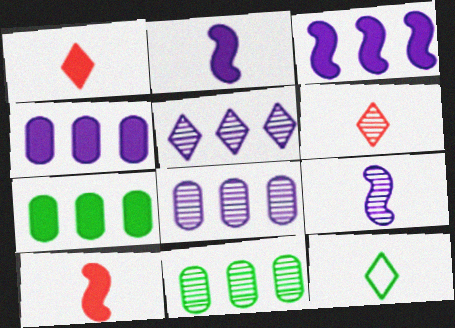[]